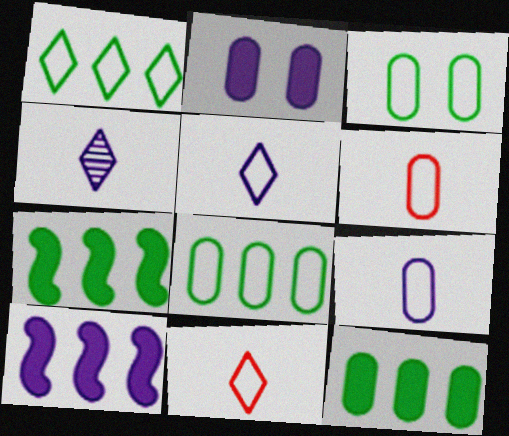[]